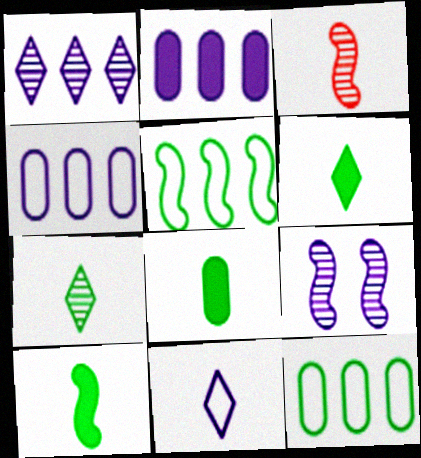[[2, 9, 11], 
[3, 8, 11], 
[6, 8, 10]]